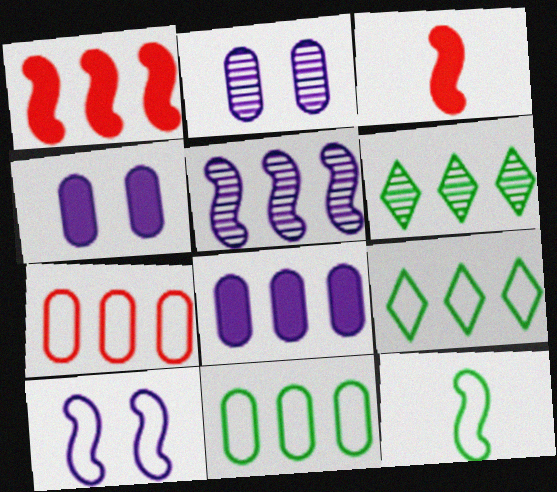[[2, 3, 9]]